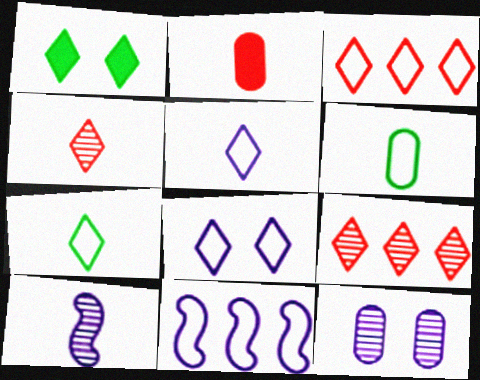[[1, 5, 9], 
[2, 7, 10], 
[3, 7, 8]]